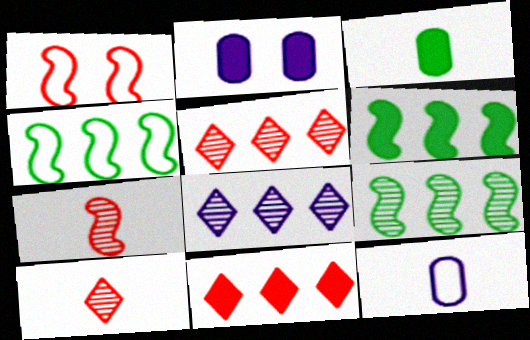[[1, 3, 8], 
[2, 4, 10], 
[4, 6, 9]]